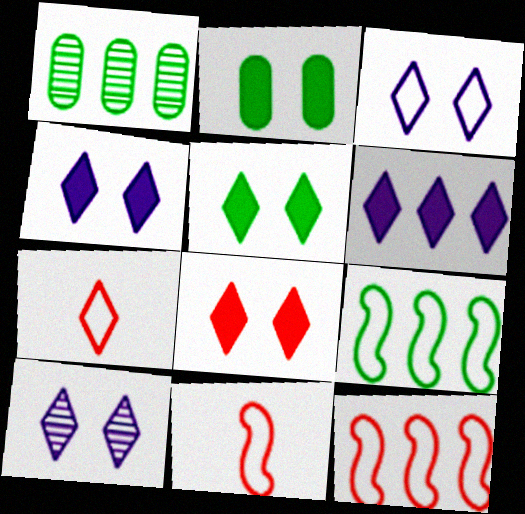[[1, 4, 11], 
[1, 6, 12], 
[3, 4, 10], 
[4, 5, 8]]